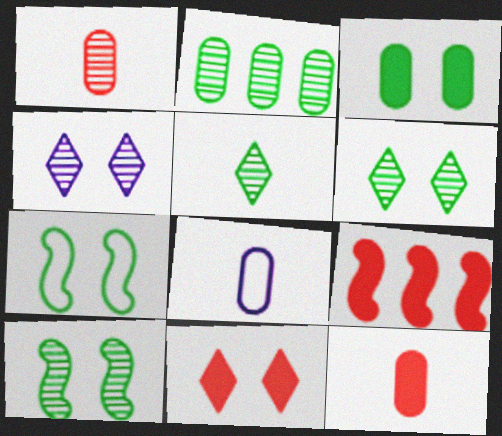[[2, 5, 10], 
[3, 6, 7], 
[6, 8, 9], 
[9, 11, 12]]